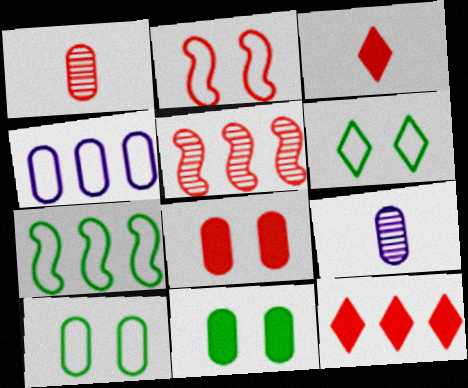[[1, 2, 12], 
[1, 4, 11]]